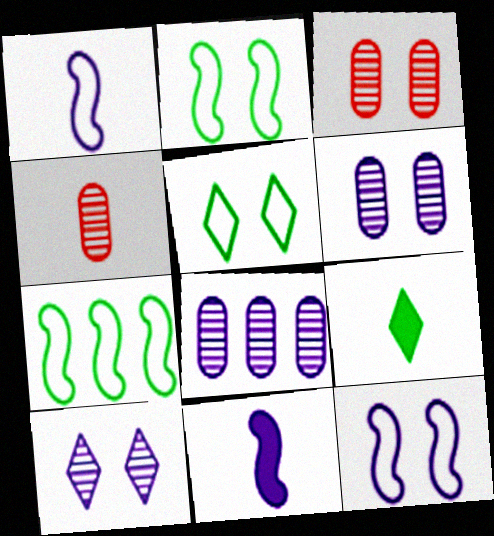[[1, 4, 9]]